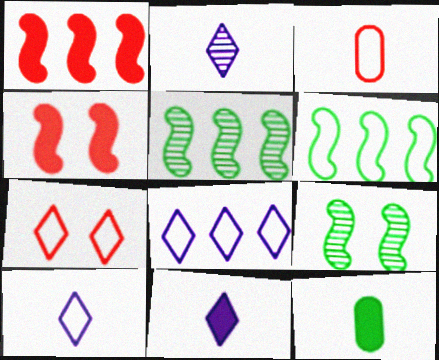[[2, 10, 11]]